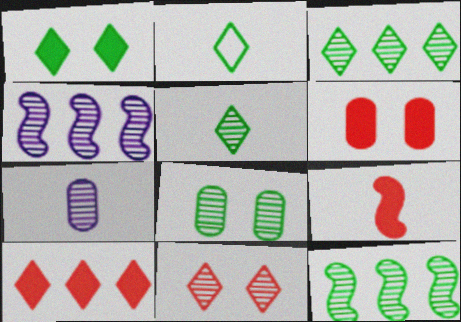[[1, 2, 3], 
[2, 4, 6], 
[2, 7, 9], 
[5, 8, 12], 
[6, 9, 10], 
[7, 11, 12]]